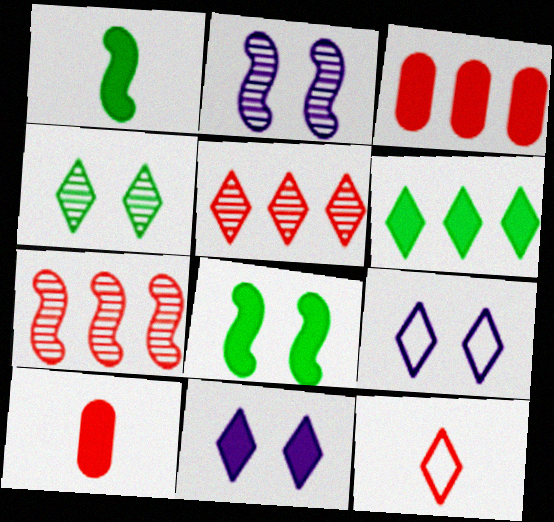[[1, 3, 11]]